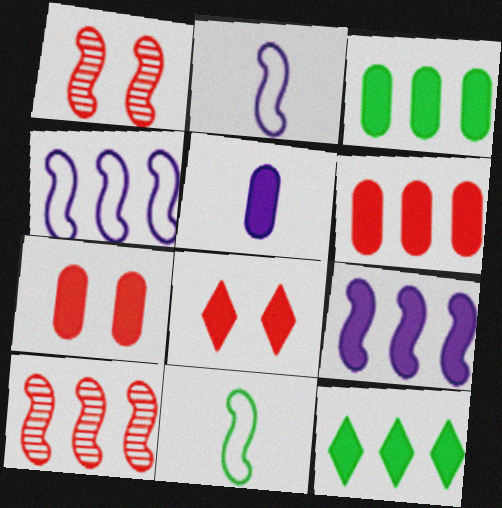[[1, 9, 11], 
[3, 5, 7], 
[6, 9, 12]]